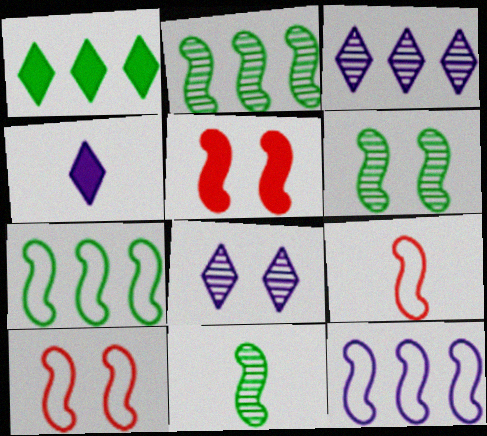[[2, 6, 11], 
[5, 11, 12]]